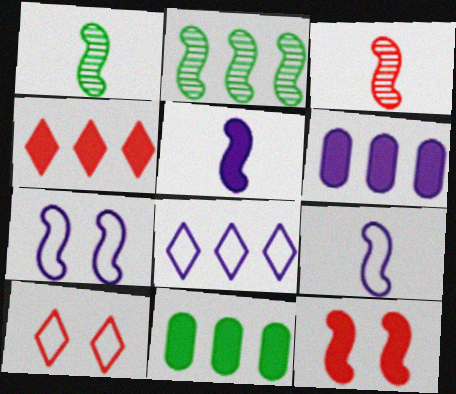[[1, 6, 10], 
[2, 9, 12]]